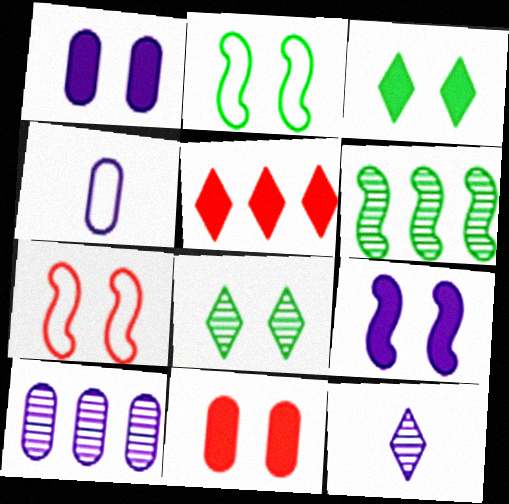[[1, 4, 10], 
[1, 7, 8], 
[3, 9, 11]]